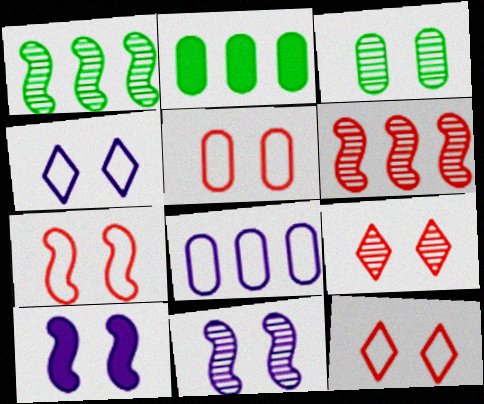[[3, 9, 11], 
[3, 10, 12], 
[5, 7, 12]]